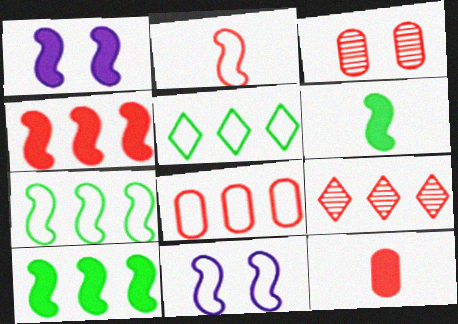[[1, 4, 6], 
[2, 7, 11], 
[3, 8, 12], 
[4, 8, 9]]